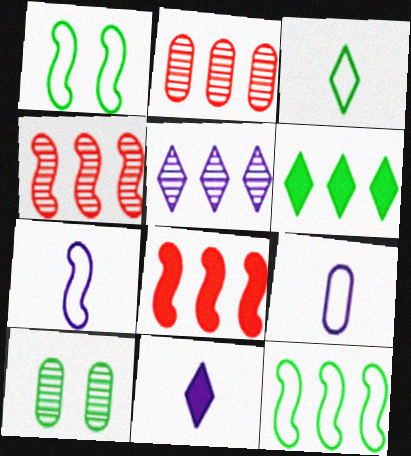[[1, 2, 11]]